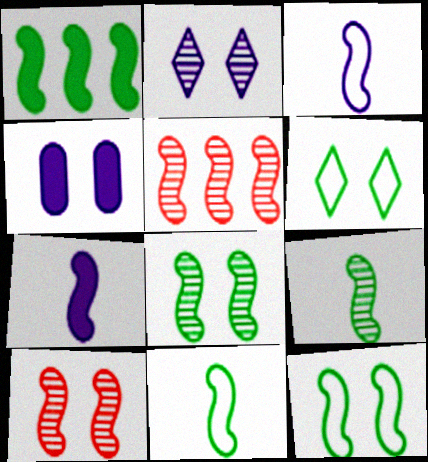[[1, 3, 10], 
[1, 8, 11], 
[1, 9, 12], 
[4, 6, 10], 
[5, 7, 12]]